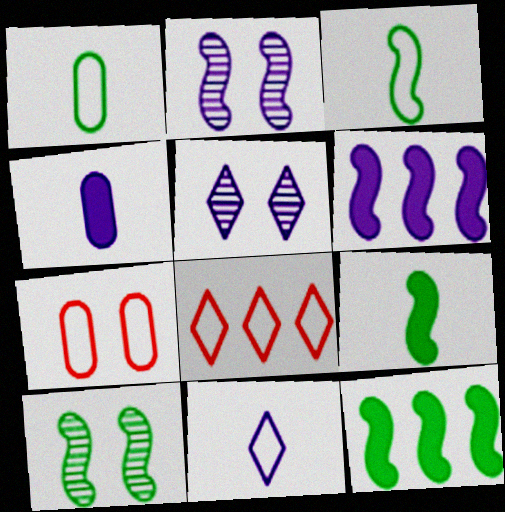[[3, 10, 12], 
[4, 8, 10]]